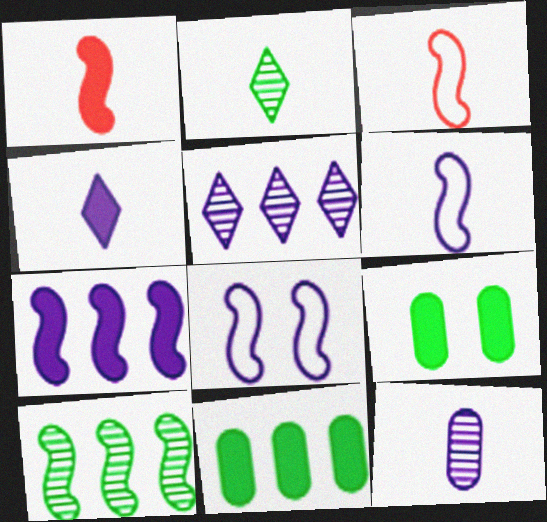[[1, 8, 10], 
[3, 5, 9], 
[4, 6, 12]]